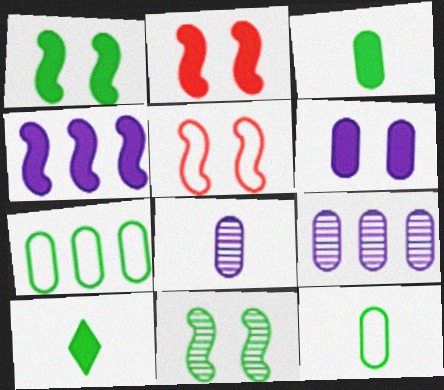[[5, 9, 10], 
[7, 10, 11]]